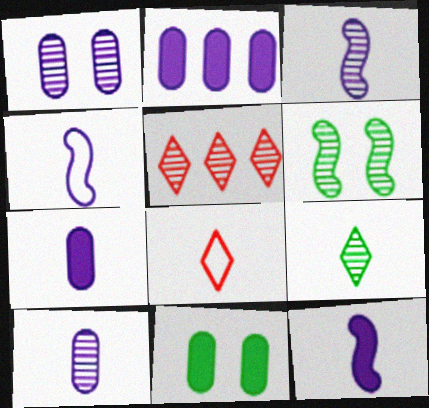[[2, 6, 8], 
[3, 4, 12], 
[4, 5, 11], 
[5, 6, 10]]